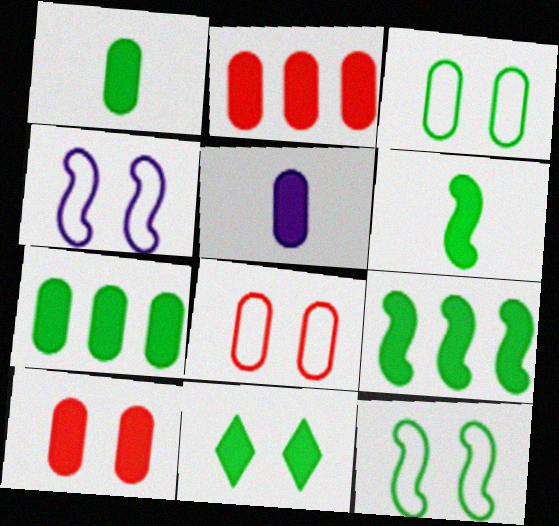[[1, 9, 11], 
[5, 7, 10], 
[6, 7, 11]]